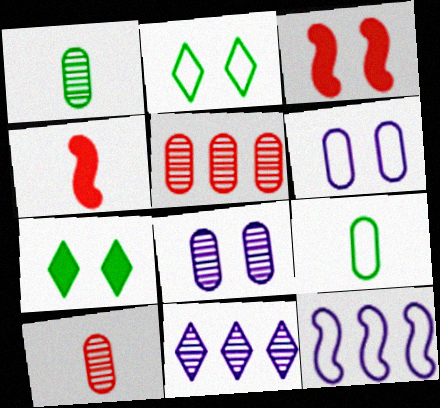[[1, 5, 8], 
[2, 3, 8], 
[3, 9, 11], 
[7, 10, 12]]